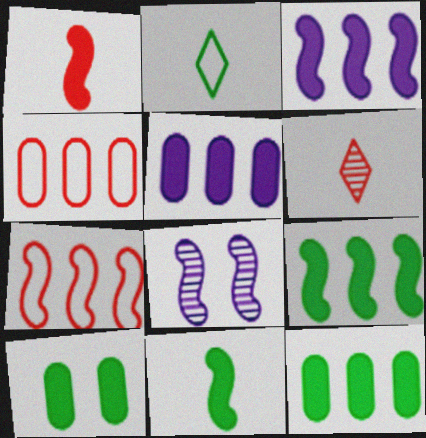[[7, 8, 11]]